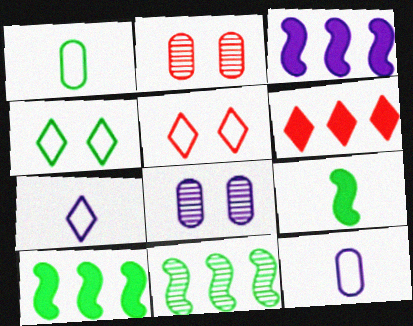[[2, 7, 10], 
[3, 7, 8]]